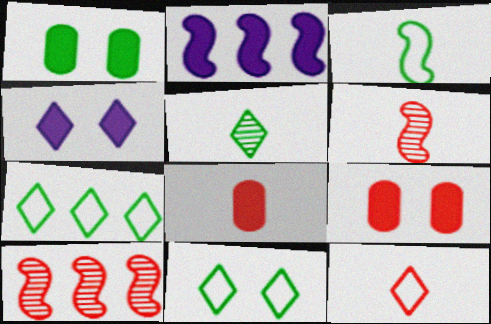[[6, 8, 12], 
[9, 10, 12]]